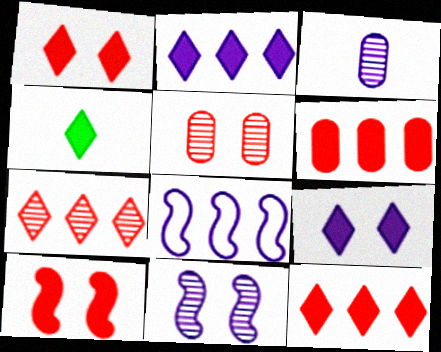[[1, 2, 4], 
[3, 8, 9], 
[4, 5, 8], 
[4, 9, 12]]